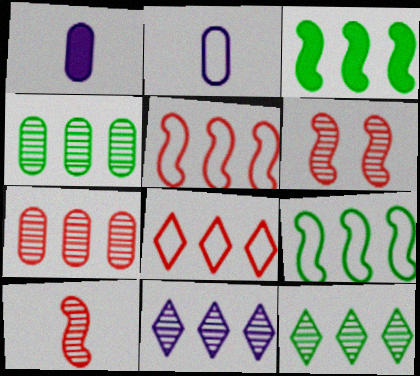[]